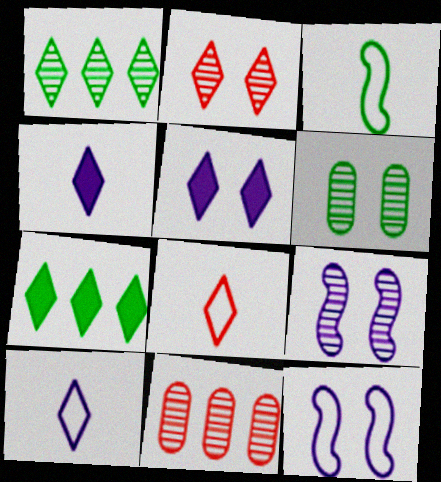[[1, 5, 8], 
[2, 6, 9], 
[2, 7, 10], 
[3, 5, 11], 
[3, 6, 7]]